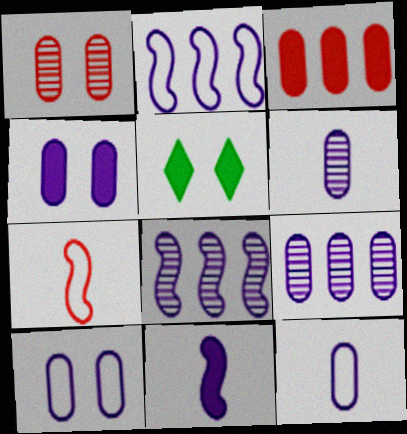[[3, 5, 11], 
[4, 9, 12], 
[5, 7, 9]]